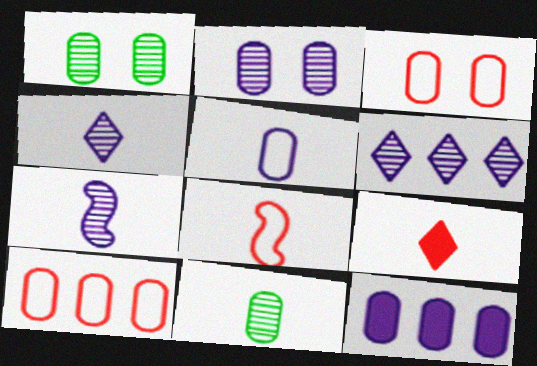[[2, 5, 12], 
[2, 6, 7], 
[3, 11, 12]]